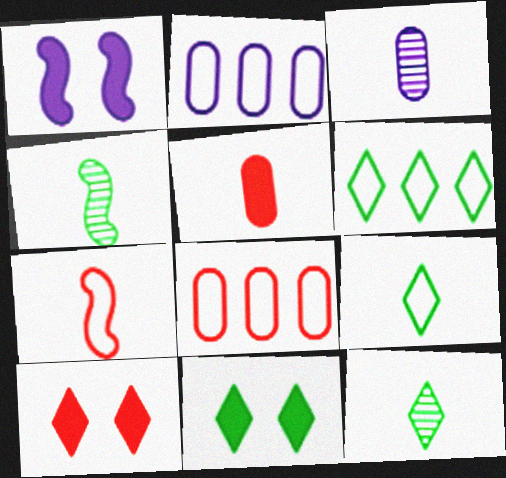[[1, 8, 12], 
[2, 4, 10], 
[6, 11, 12]]